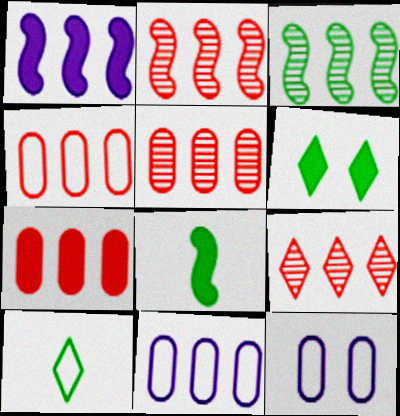[[2, 5, 9], 
[4, 5, 7], 
[8, 9, 12]]